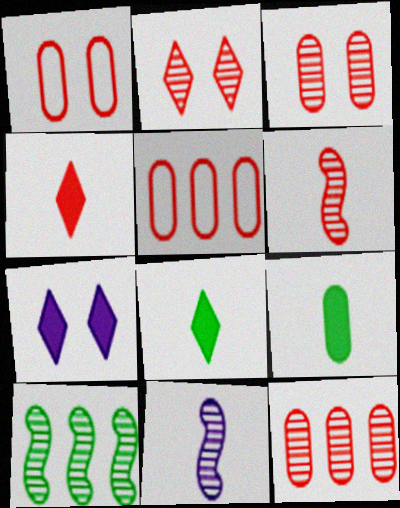[[2, 6, 12]]